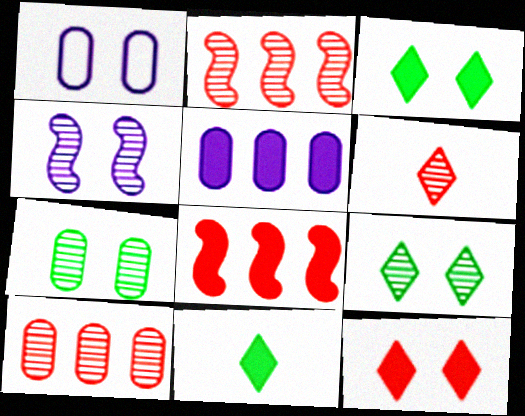[[1, 2, 11]]